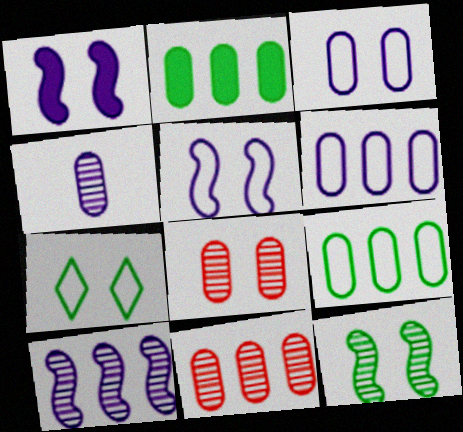[[1, 7, 8], 
[2, 6, 11]]